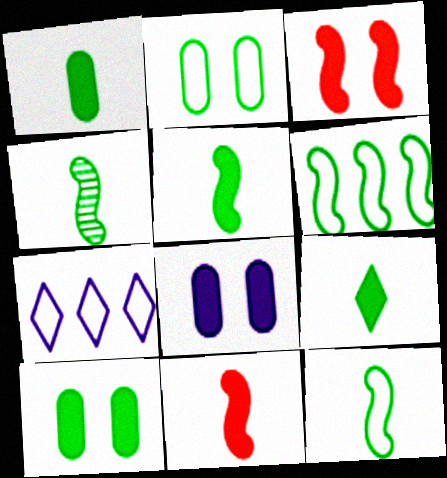[[1, 5, 9], 
[4, 5, 12]]